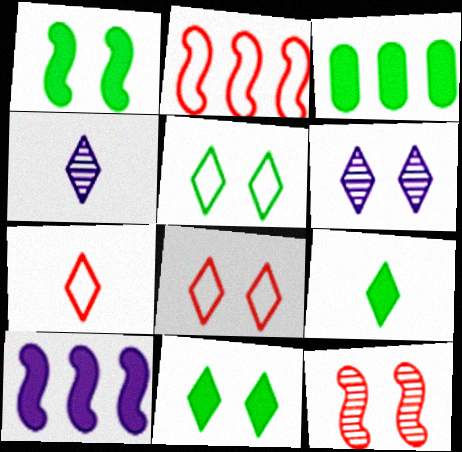[[1, 3, 9], 
[4, 7, 9], 
[6, 8, 11]]